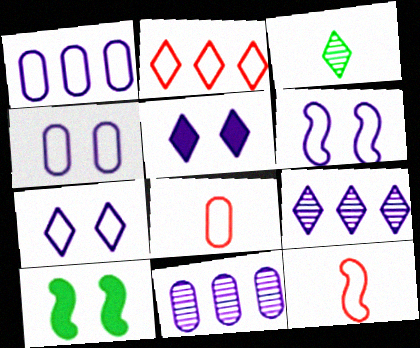[[2, 3, 5], 
[4, 6, 7], 
[8, 9, 10]]